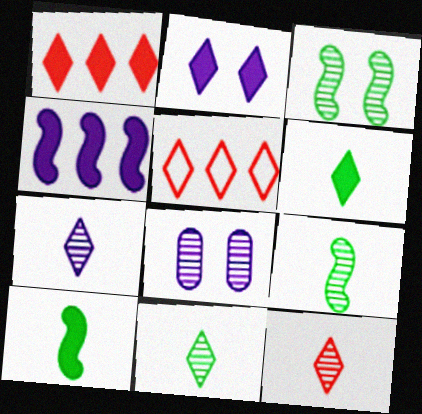[[1, 2, 6], 
[2, 5, 11], 
[5, 8, 10], 
[7, 11, 12]]